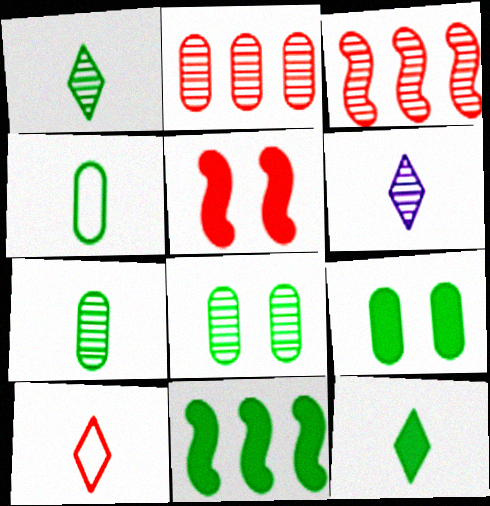[[2, 5, 10], 
[3, 6, 8], 
[6, 10, 12], 
[9, 11, 12]]